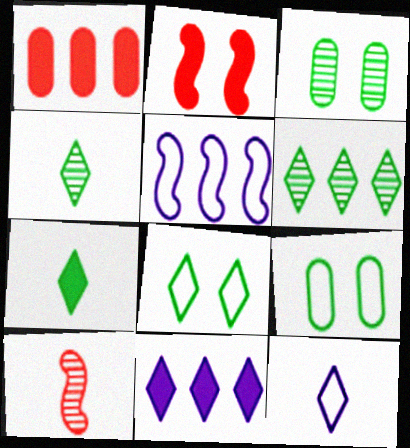[[1, 5, 6], 
[6, 7, 8], 
[9, 10, 11]]